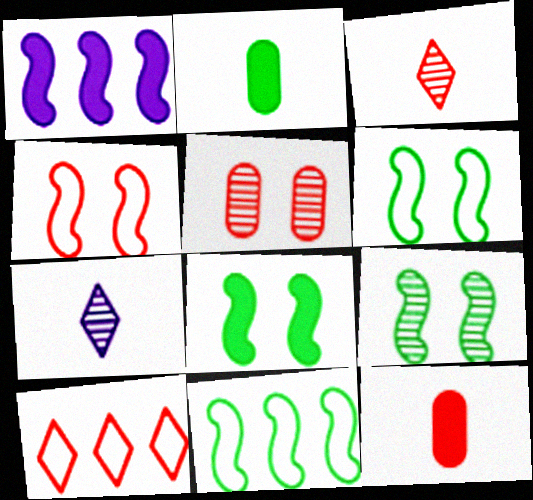[[6, 8, 9]]